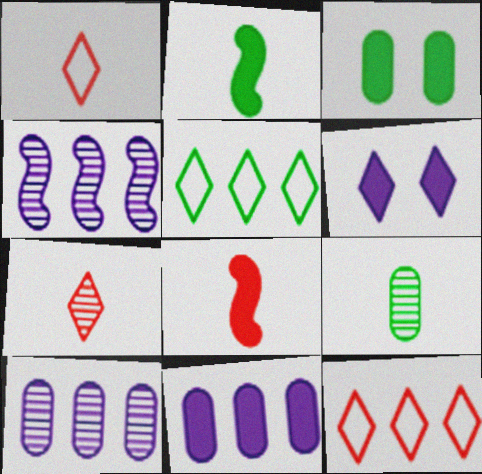[[1, 3, 4], 
[5, 6, 7]]